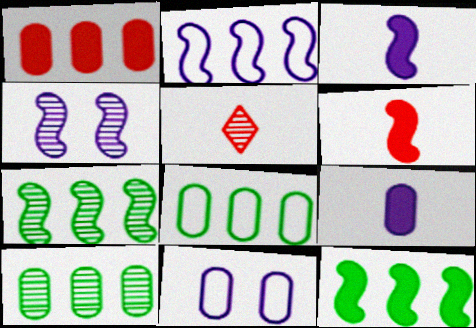[[2, 3, 4], 
[4, 5, 10], 
[5, 11, 12]]